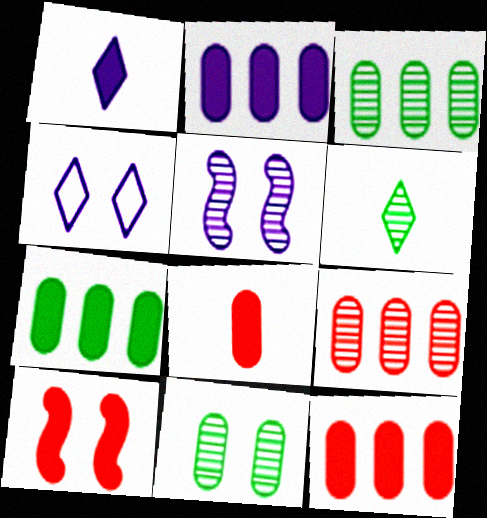[[1, 7, 10], 
[2, 7, 12], 
[4, 10, 11], 
[5, 6, 9]]